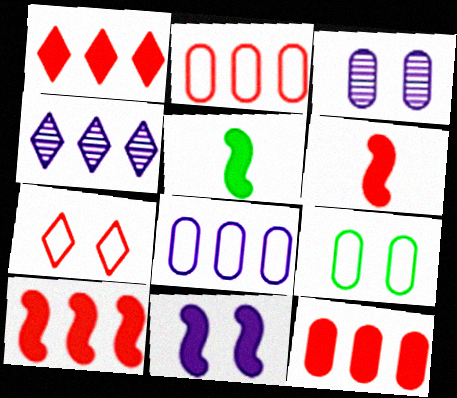[[1, 10, 12], 
[4, 6, 9], 
[5, 10, 11]]